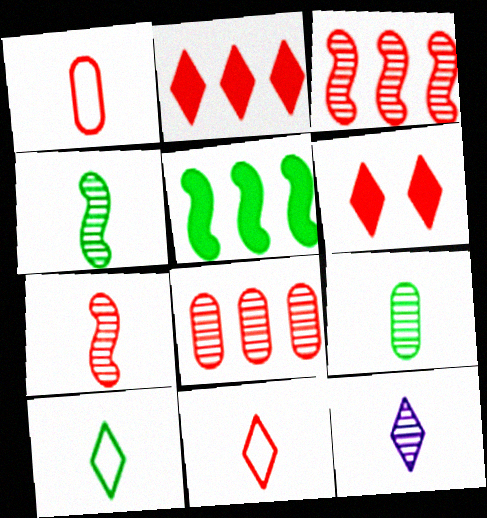[[1, 3, 6], 
[7, 9, 12]]